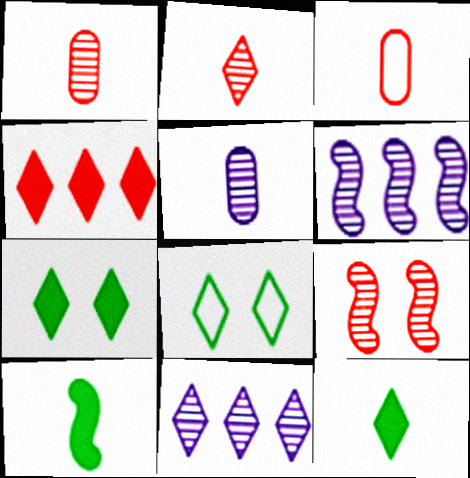[[3, 4, 9], 
[3, 6, 7]]